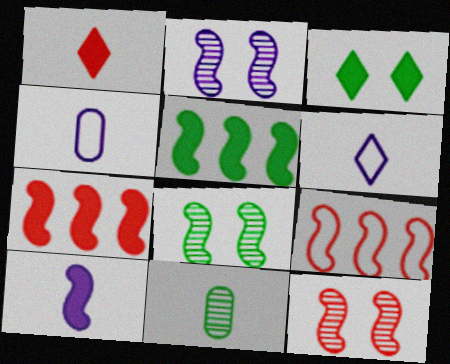[[2, 8, 12], 
[8, 9, 10]]